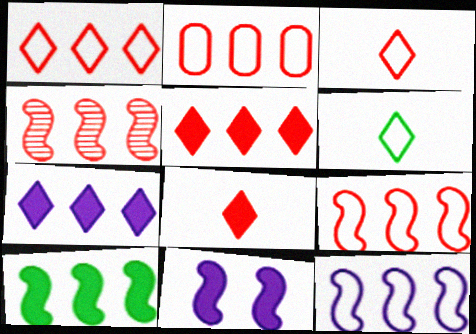[[1, 2, 9], 
[2, 4, 5], 
[4, 10, 12]]